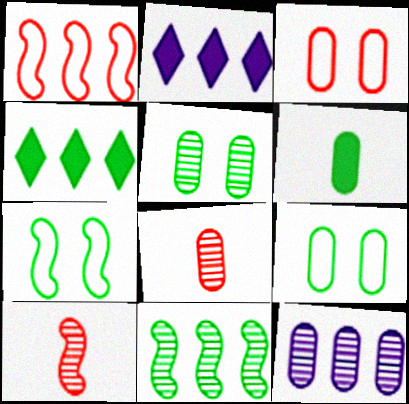[[1, 4, 12], 
[2, 7, 8], 
[2, 9, 10], 
[3, 6, 12], 
[5, 8, 12]]